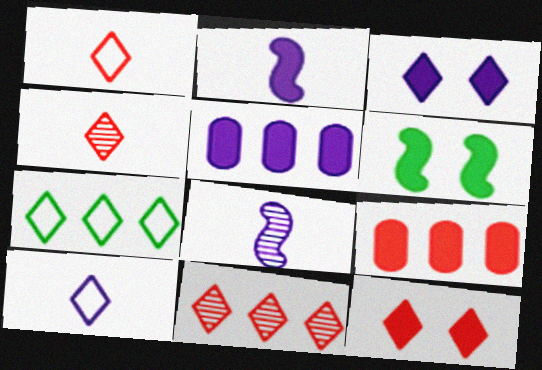[[1, 11, 12], 
[2, 3, 5], 
[3, 4, 7]]